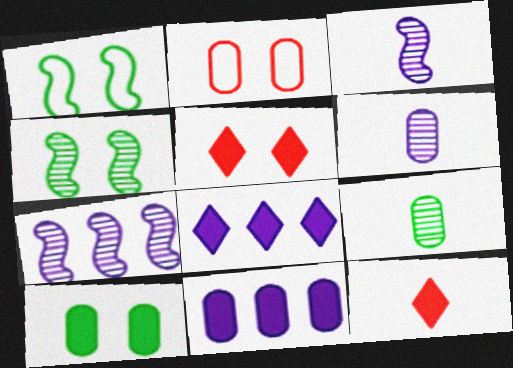[[2, 9, 11]]